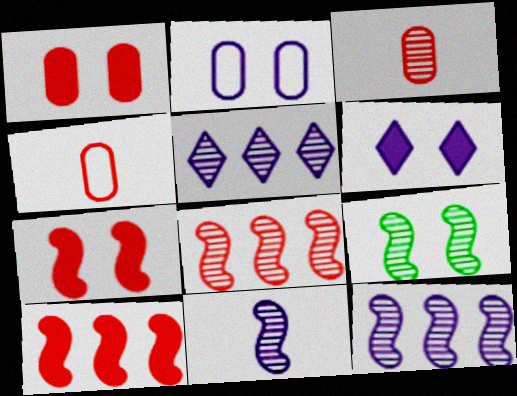[[3, 5, 9], 
[8, 9, 11]]